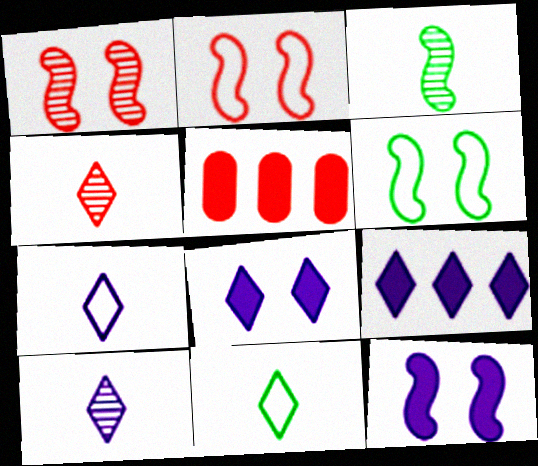[[1, 6, 12], 
[2, 4, 5], 
[5, 6, 10]]